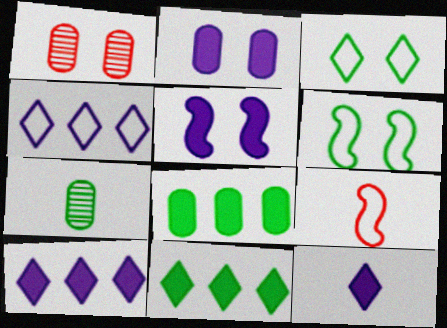[[1, 3, 5], 
[6, 7, 11], 
[7, 9, 12]]